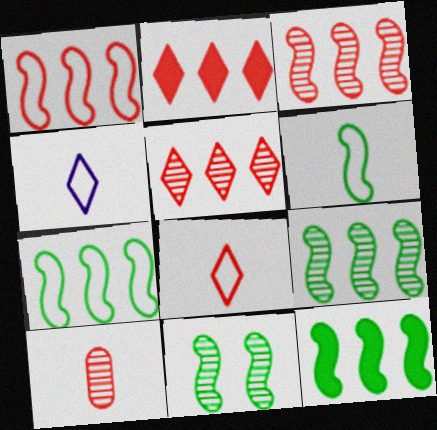[[6, 11, 12], 
[7, 9, 12]]